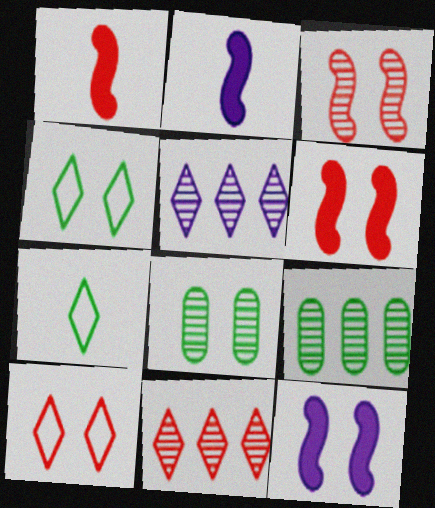[[2, 9, 10], 
[8, 10, 12]]